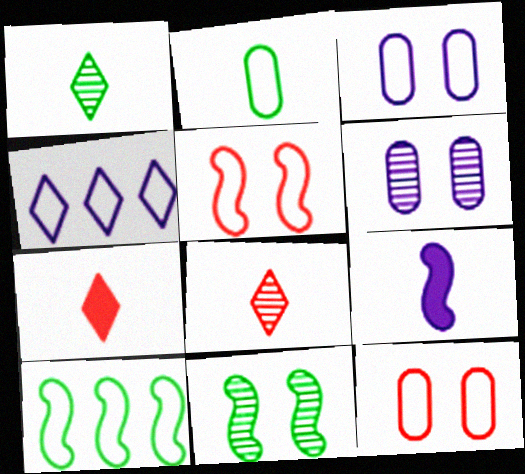[[2, 4, 5], 
[2, 8, 9], 
[4, 6, 9], 
[6, 7, 10]]